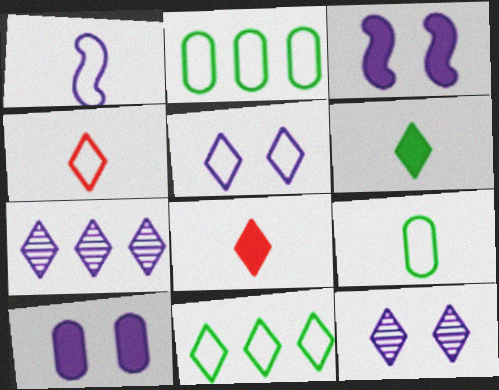[[1, 4, 9], 
[1, 7, 10], 
[4, 5, 11], 
[8, 11, 12]]